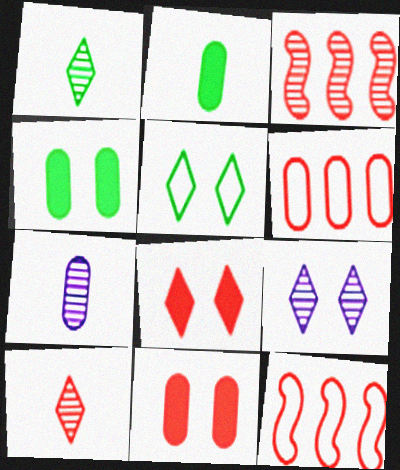[[2, 9, 12], 
[4, 6, 7], 
[5, 8, 9], 
[10, 11, 12]]